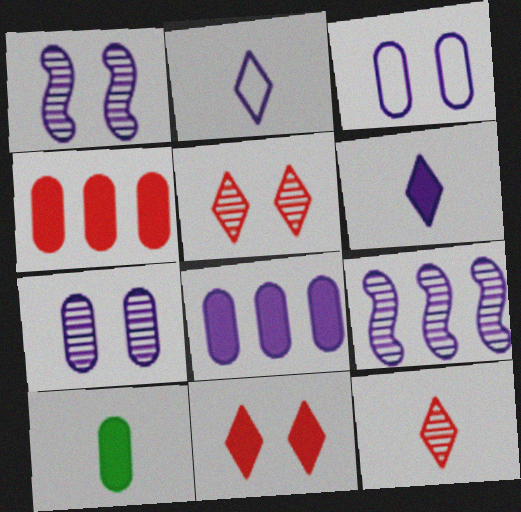[[1, 2, 8], 
[3, 6, 9]]